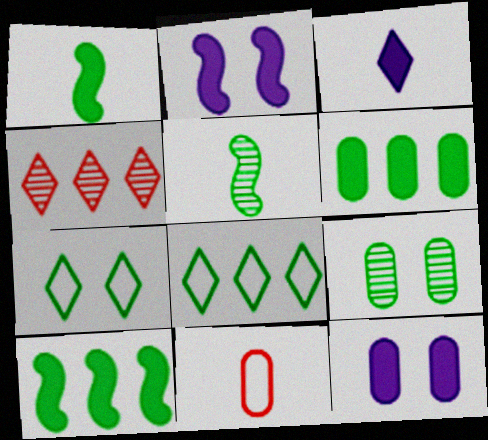[[1, 8, 9], 
[3, 4, 7], 
[3, 5, 11], 
[5, 6, 7]]